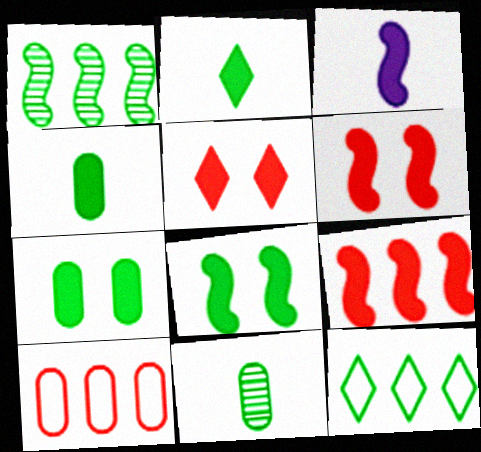[[3, 8, 9], 
[8, 11, 12]]